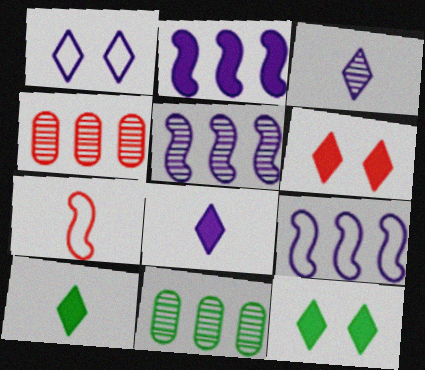[[2, 5, 9], 
[4, 6, 7]]